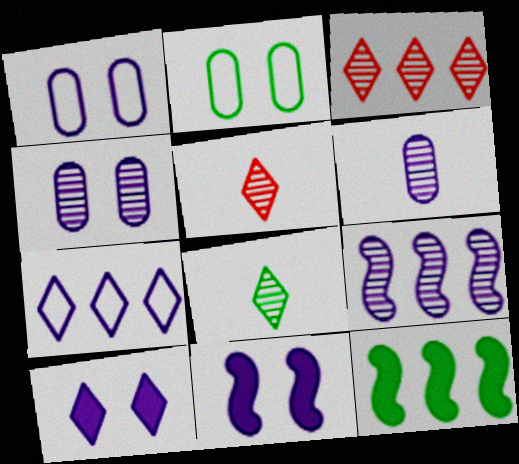[[1, 5, 12], 
[2, 8, 12], 
[6, 7, 11]]